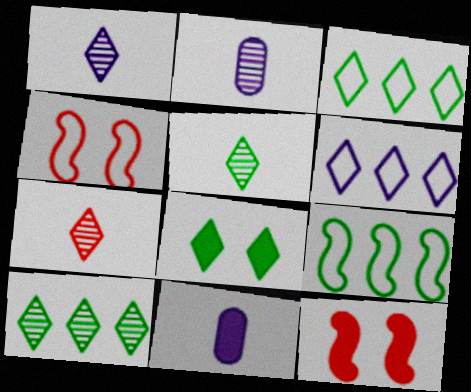[[1, 5, 7], 
[2, 3, 12], 
[3, 5, 8], 
[4, 10, 11], 
[6, 7, 8]]